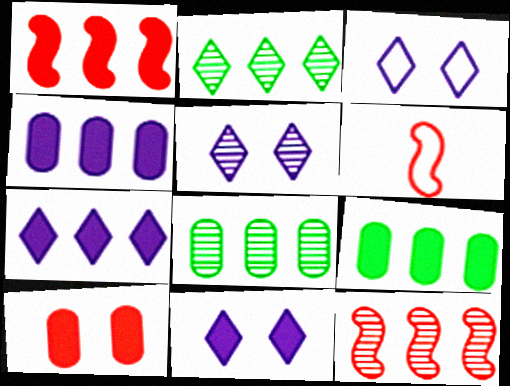[[1, 7, 9], 
[3, 5, 11], 
[5, 6, 9], 
[6, 8, 11]]